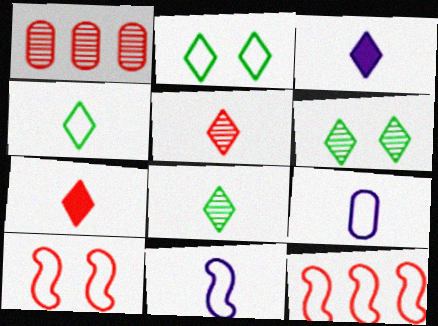[[1, 7, 10], 
[2, 9, 12], 
[3, 4, 5]]